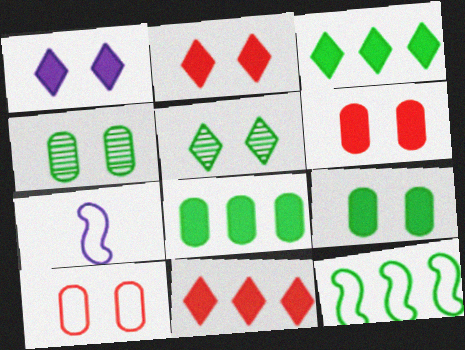[[4, 7, 11]]